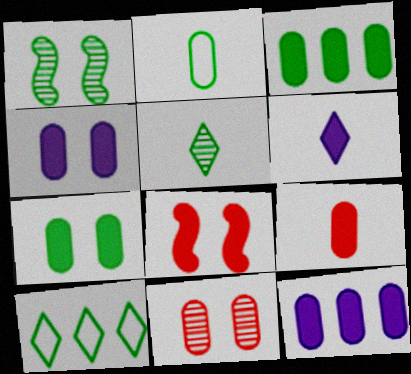[[2, 11, 12], 
[3, 4, 9], 
[3, 6, 8], 
[7, 9, 12]]